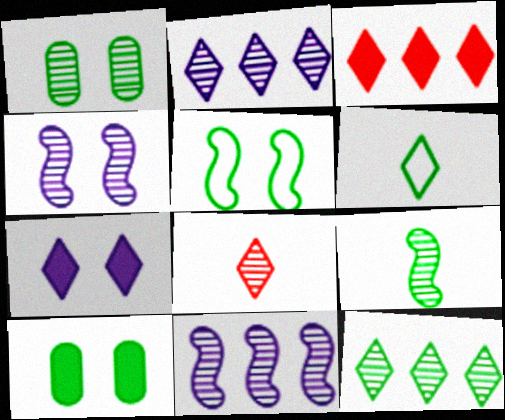[[1, 8, 11], 
[1, 9, 12]]